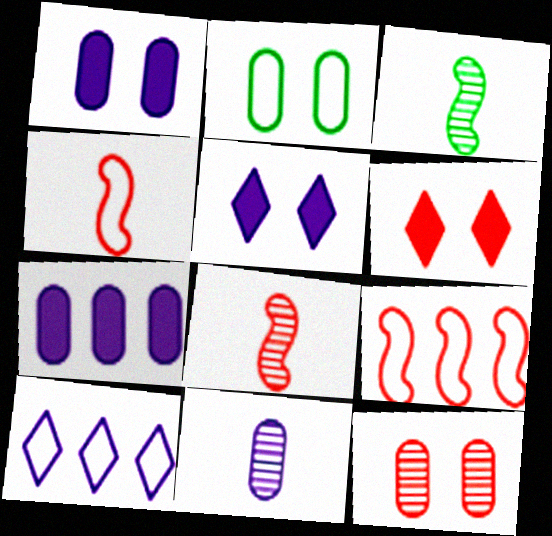[[1, 2, 12], 
[2, 4, 10]]